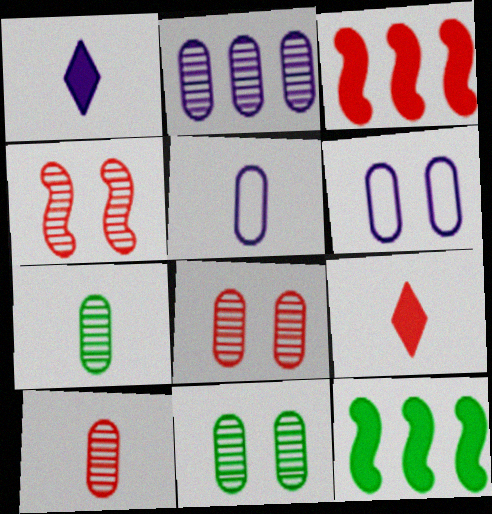[[2, 7, 8], 
[2, 10, 11]]